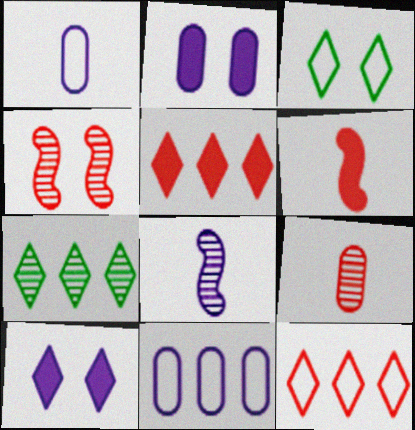[[2, 3, 4], 
[8, 10, 11]]